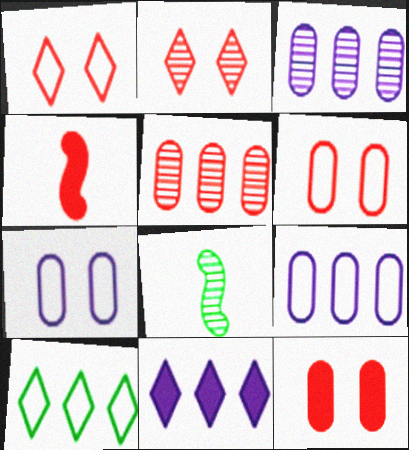[[1, 4, 5], 
[2, 3, 8], 
[6, 8, 11]]